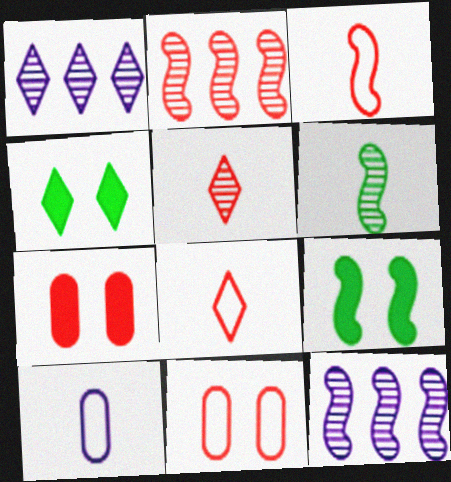[[1, 4, 8], 
[2, 4, 10], 
[2, 7, 8], 
[3, 9, 12]]